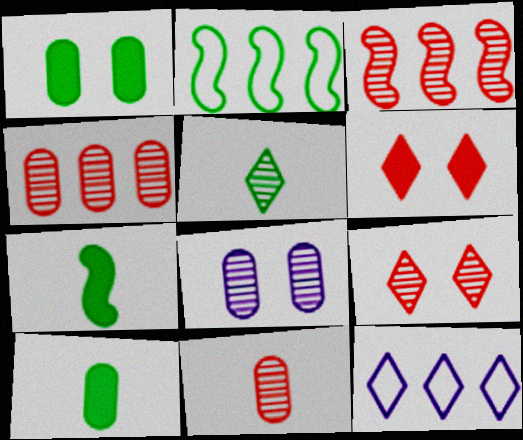[[1, 2, 5], 
[3, 5, 8], 
[3, 9, 11], 
[5, 6, 12]]